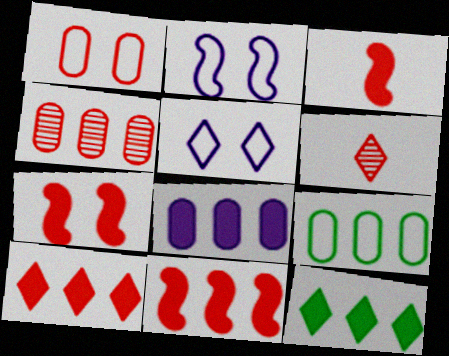[[1, 6, 11], 
[3, 7, 11], 
[4, 8, 9], 
[5, 6, 12], 
[8, 11, 12]]